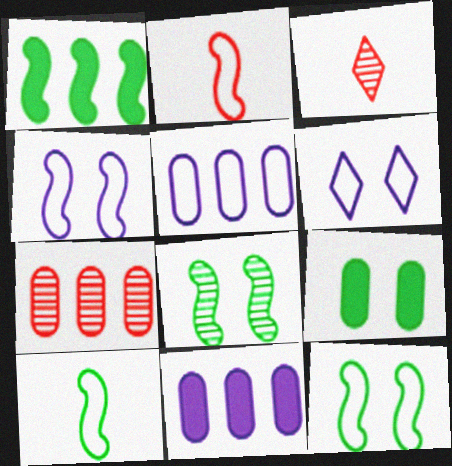[[1, 8, 10], 
[3, 11, 12]]